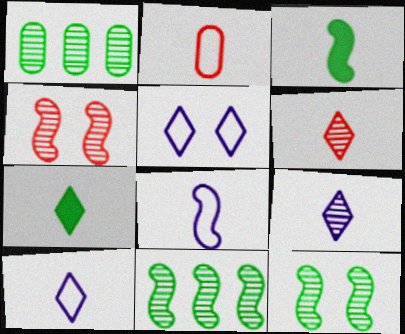[[1, 4, 9], 
[2, 3, 9], 
[6, 7, 10]]